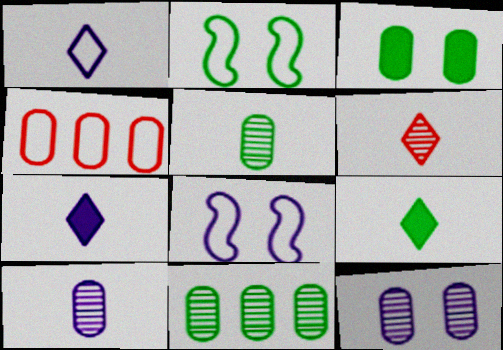[[1, 2, 4], 
[1, 6, 9], 
[2, 9, 11], 
[3, 4, 10]]